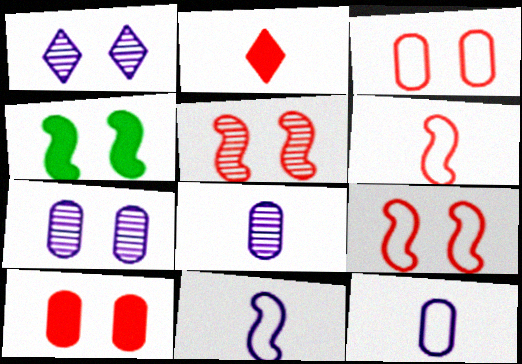[[1, 3, 4]]